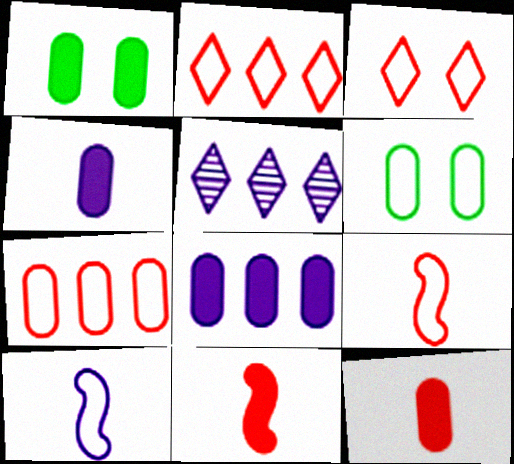[[1, 5, 9], 
[1, 8, 12], 
[2, 6, 10], 
[3, 7, 9], 
[5, 6, 11]]